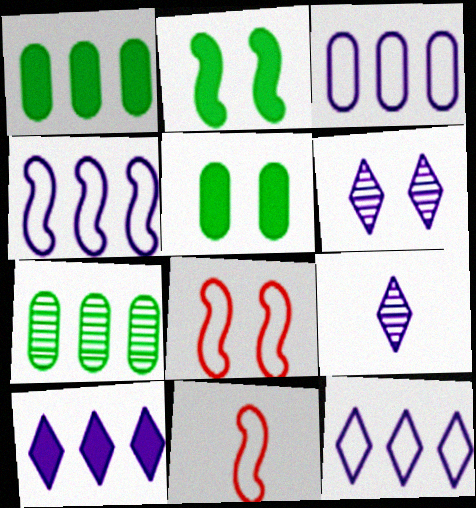[[1, 6, 11], 
[1, 8, 9], 
[3, 4, 12], 
[5, 6, 8]]